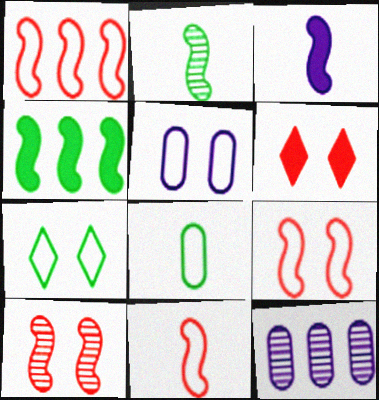[[1, 9, 11], 
[2, 3, 11], 
[5, 7, 9]]